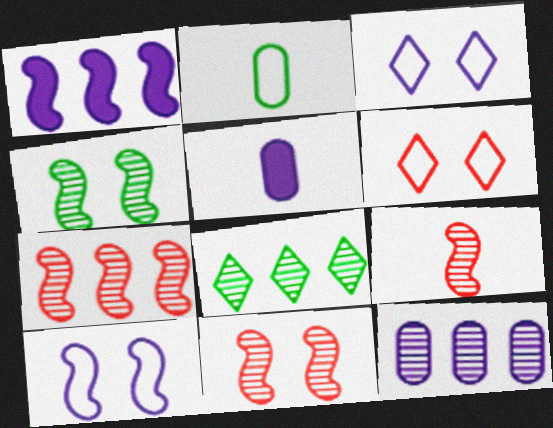[[7, 8, 12], 
[7, 9, 11]]